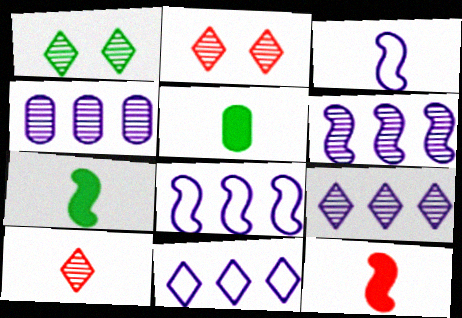[[1, 9, 10], 
[2, 5, 8], 
[3, 5, 10], 
[4, 6, 9]]